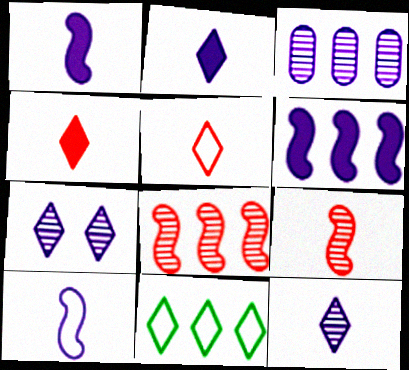[[4, 7, 11]]